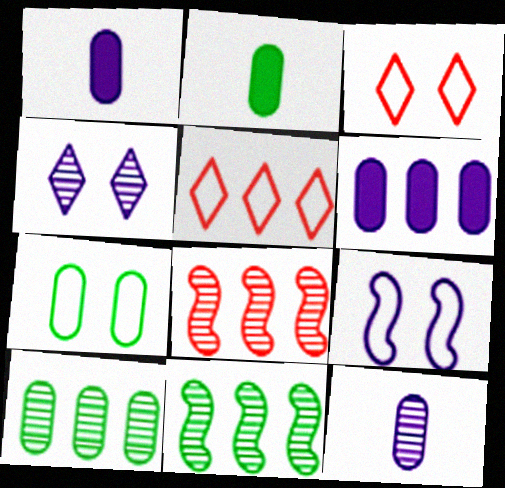[[1, 3, 11], 
[2, 7, 10], 
[3, 7, 9], 
[5, 6, 11]]